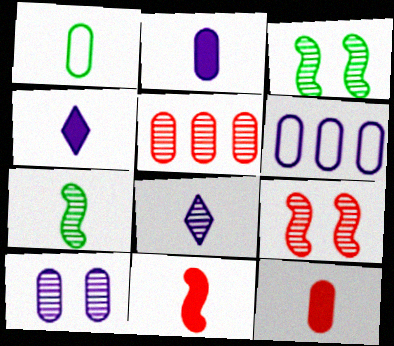[[1, 8, 11], 
[2, 6, 10], 
[3, 5, 8]]